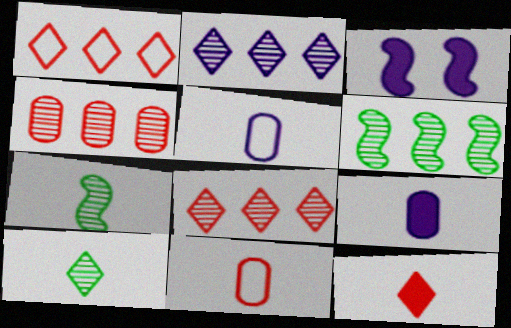[[2, 3, 5], 
[2, 4, 6], 
[5, 7, 12]]